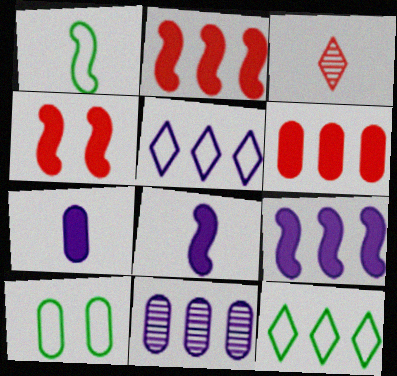[[1, 3, 7], 
[1, 10, 12], 
[2, 11, 12], 
[3, 9, 10], 
[5, 9, 11]]